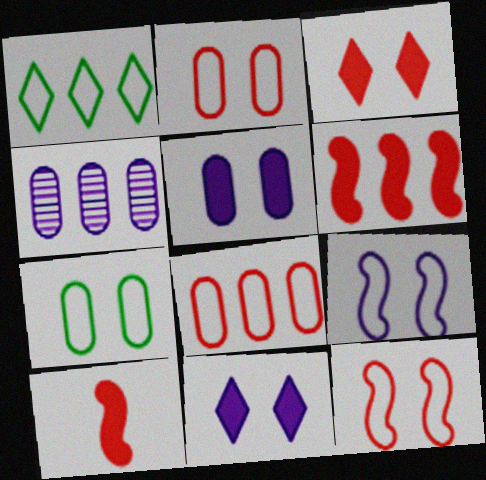[[1, 4, 6]]